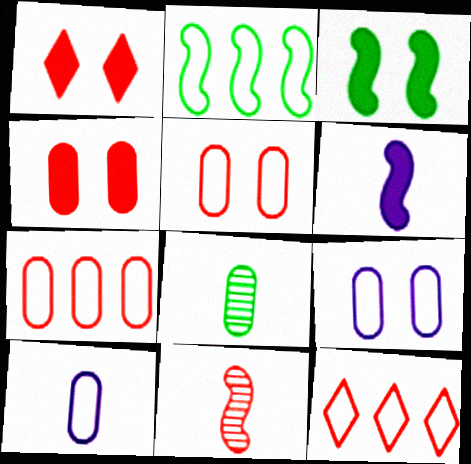[[1, 7, 11], 
[4, 11, 12]]